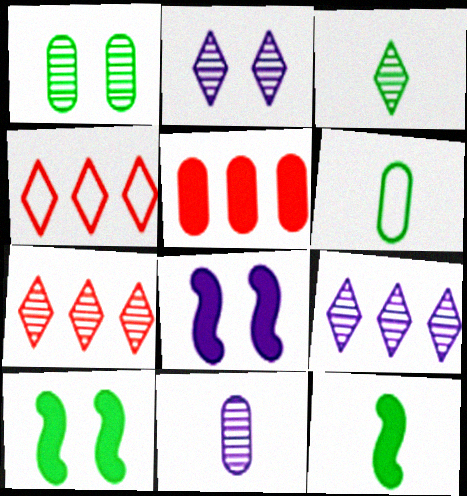[[2, 3, 7], 
[3, 6, 12], 
[4, 10, 11], 
[6, 7, 8]]